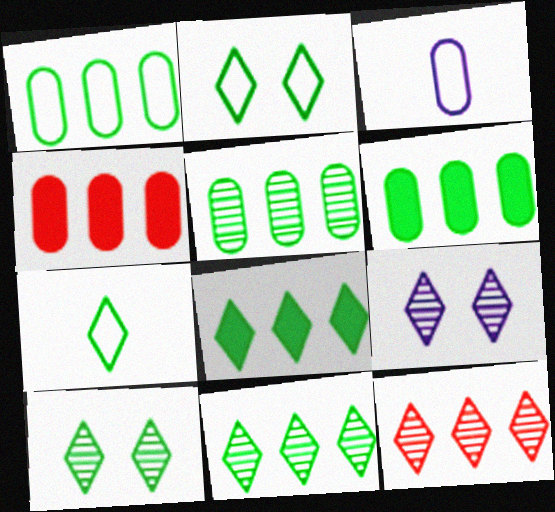[[1, 5, 6], 
[7, 8, 10]]